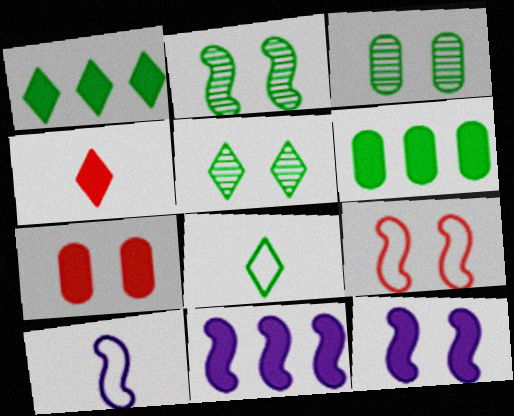[[1, 5, 8], 
[2, 3, 5], 
[2, 6, 8], 
[2, 9, 12], 
[4, 6, 12]]